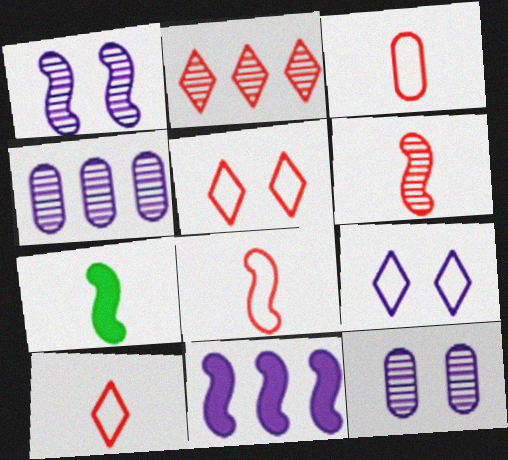[[3, 8, 10], 
[4, 5, 7]]